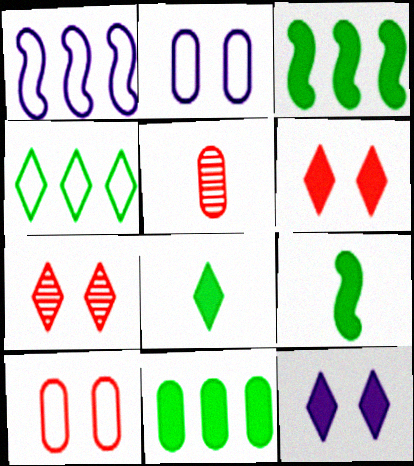[[2, 5, 11]]